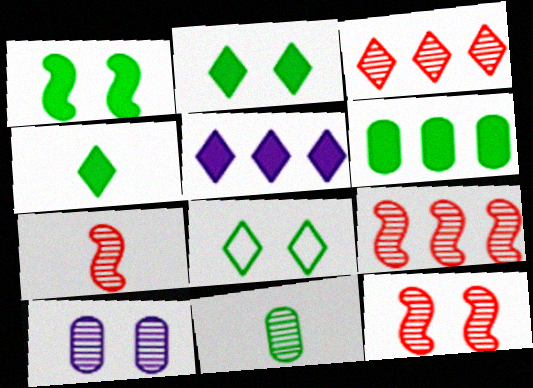[[1, 4, 6], 
[7, 9, 12]]